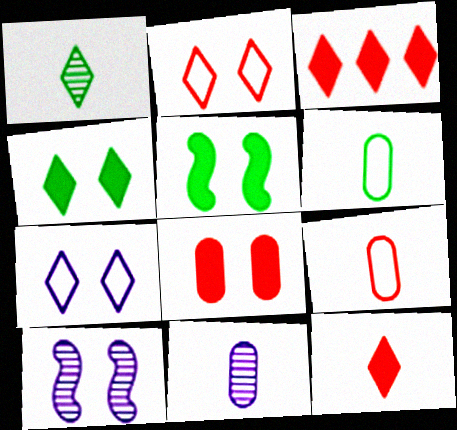[[1, 3, 7], 
[3, 6, 10]]